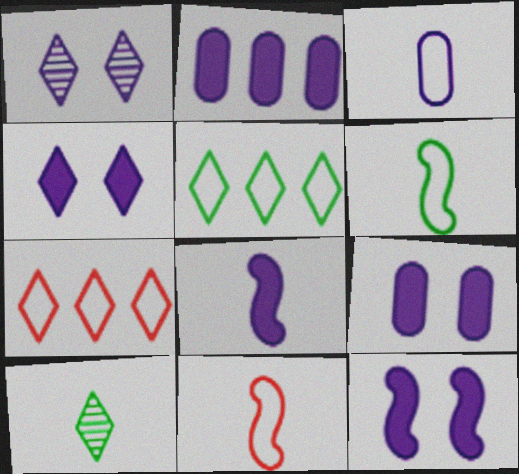[[2, 4, 8], 
[4, 7, 10], 
[4, 9, 12]]